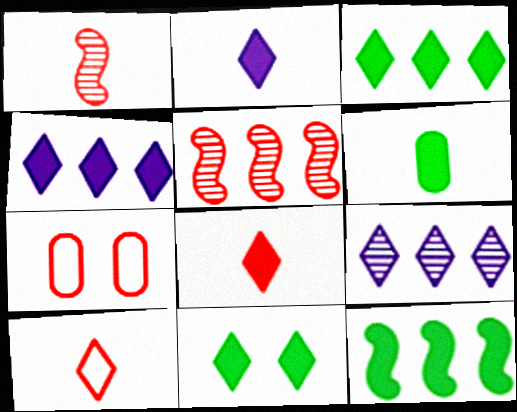[[4, 8, 11], 
[5, 7, 8], 
[6, 11, 12], 
[9, 10, 11]]